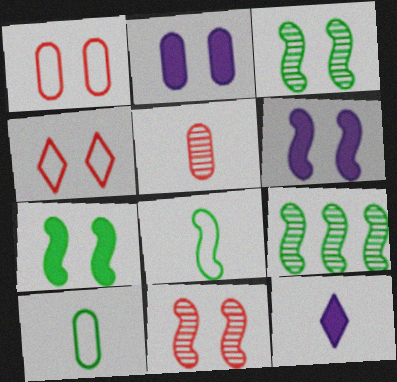[[1, 9, 12], 
[2, 3, 4], 
[5, 8, 12], 
[7, 8, 9]]